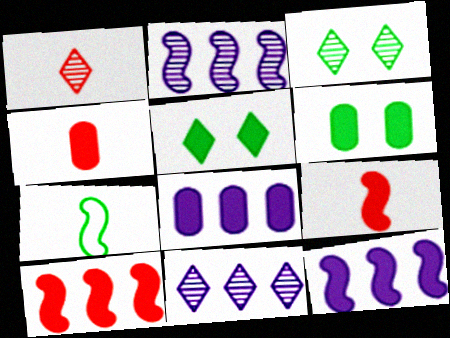[[1, 3, 11], 
[4, 5, 12], 
[4, 6, 8], 
[5, 8, 9]]